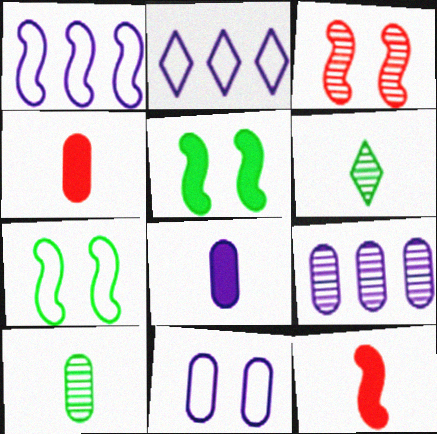[[3, 6, 9], 
[8, 9, 11]]